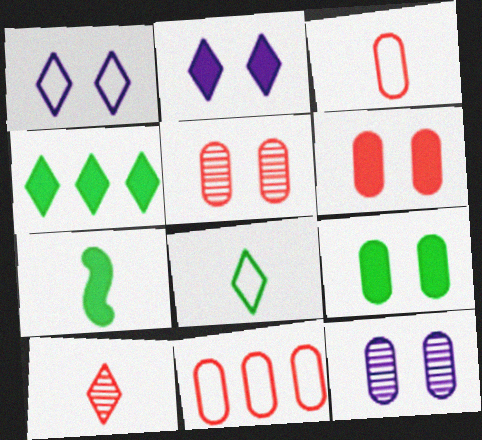[[1, 4, 10], 
[4, 7, 9]]